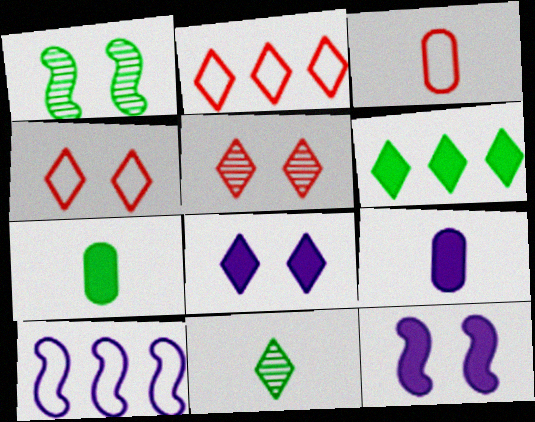[[1, 2, 9], 
[2, 8, 11], 
[5, 7, 10]]